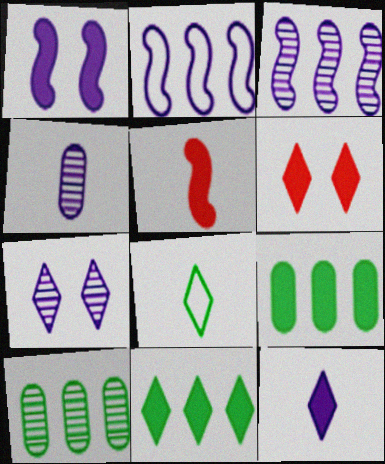[[3, 4, 7], 
[4, 5, 8], 
[6, 11, 12]]